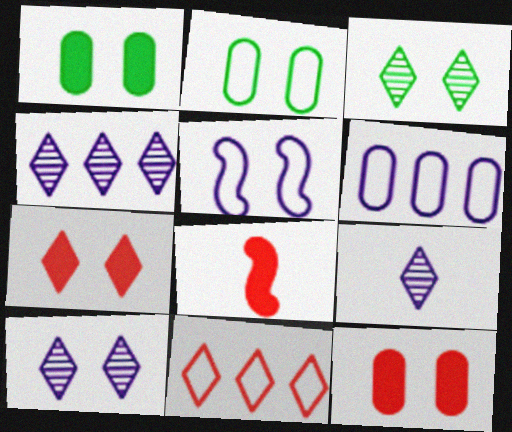[[2, 4, 8], 
[3, 5, 12], 
[3, 6, 8], 
[4, 9, 10]]